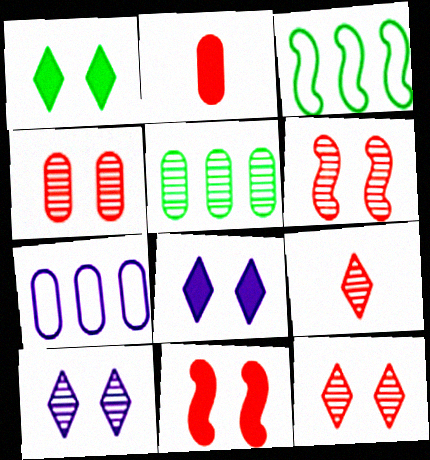[[2, 3, 10], 
[4, 6, 12]]